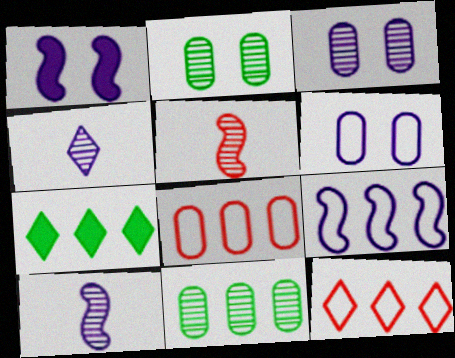[[1, 9, 10], 
[5, 6, 7]]